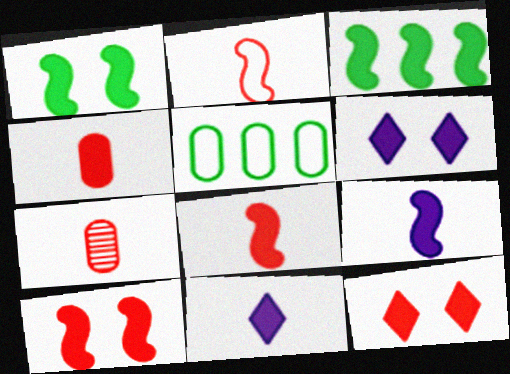[[3, 4, 6], 
[3, 9, 10]]